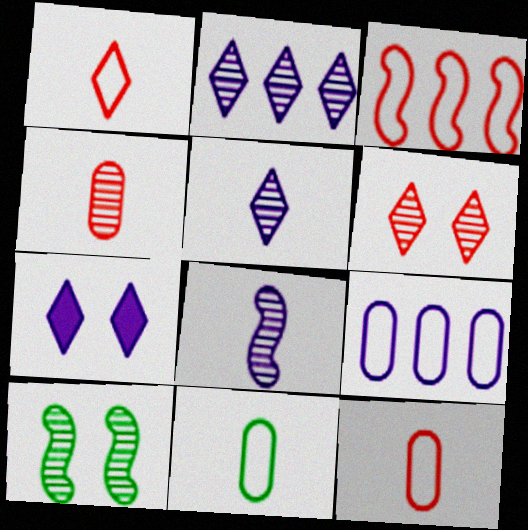[[2, 4, 10], 
[7, 8, 9]]